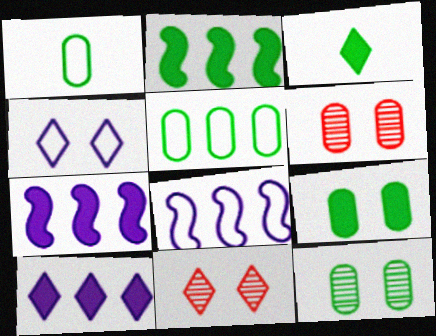[[1, 7, 11], 
[2, 3, 9], 
[3, 6, 8]]